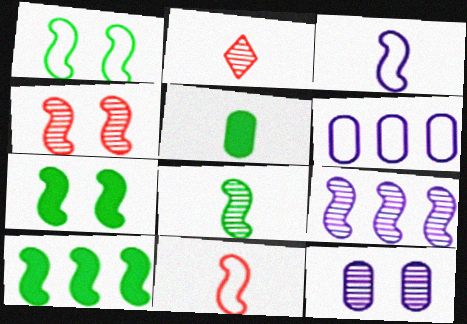[[1, 8, 10], 
[2, 3, 5], 
[2, 6, 7], 
[3, 4, 10], 
[4, 8, 9], 
[7, 9, 11]]